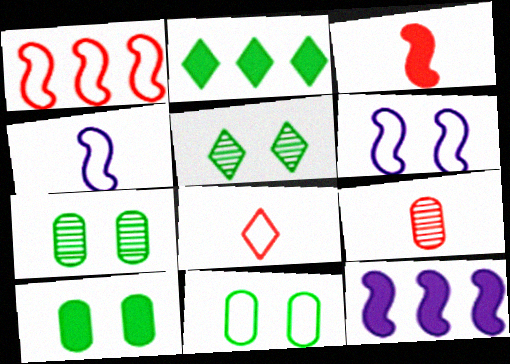[[2, 6, 9], 
[3, 8, 9], 
[7, 8, 12], 
[7, 10, 11]]